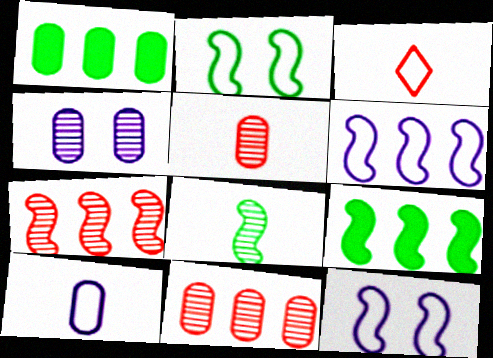[[2, 8, 9], 
[3, 4, 9], 
[6, 7, 9]]